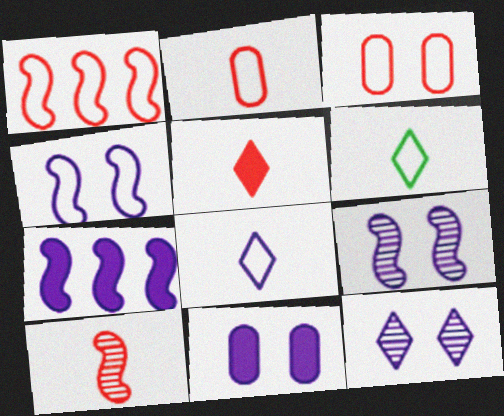[[2, 5, 10], 
[4, 11, 12]]